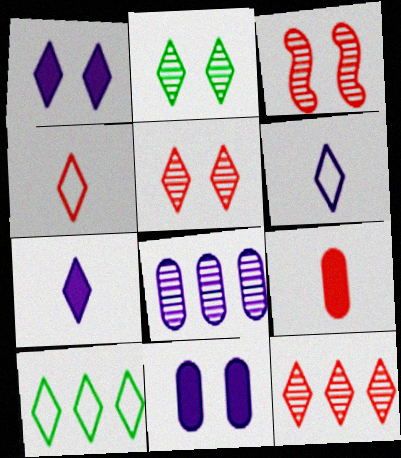[[5, 7, 10]]